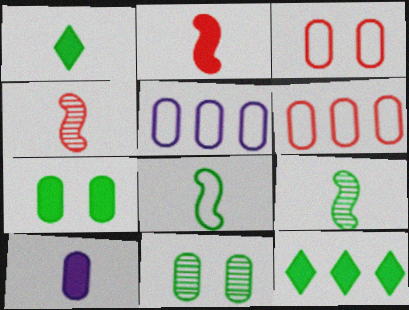[[1, 2, 10], 
[6, 10, 11], 
[8, 11, 12]]